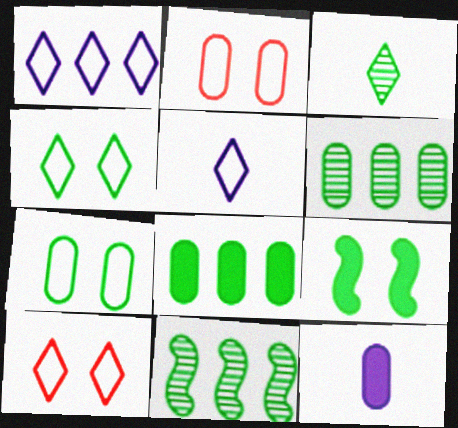[[2, 6, 12], 
[10, 11, 12]]